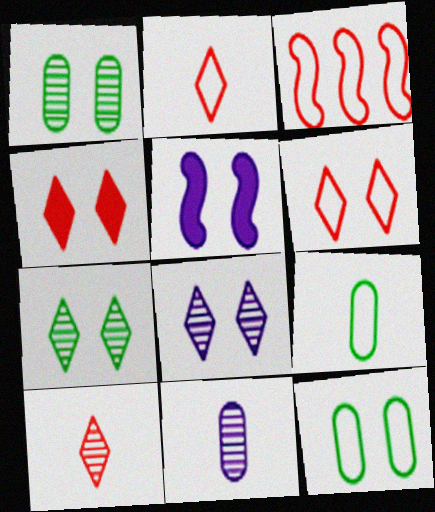[[1, 5, 6]]